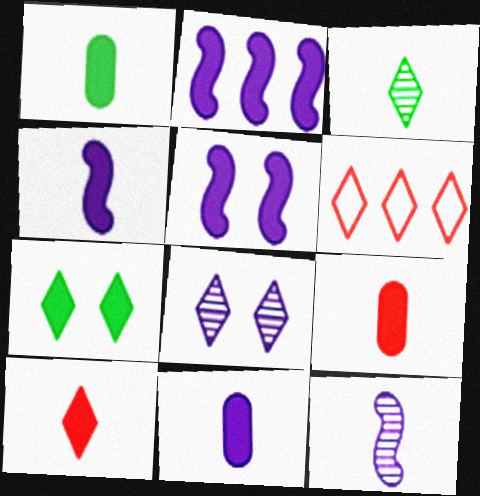[[1, 4, 10], 
[1, 9, 11], 
[2, 4, 5], 
[2, 7, 9]]